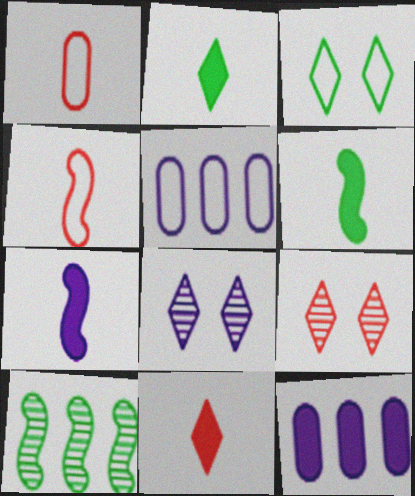[[3, 4, 5], 
[5, 6, 9], 
[5, 7, 8]]